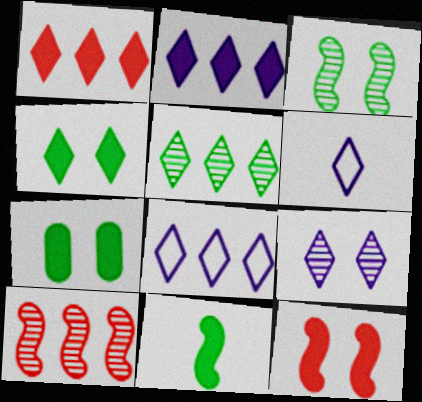[[1, 5, 8], 
[2, 6, 9], 
[6, 7, 10]]